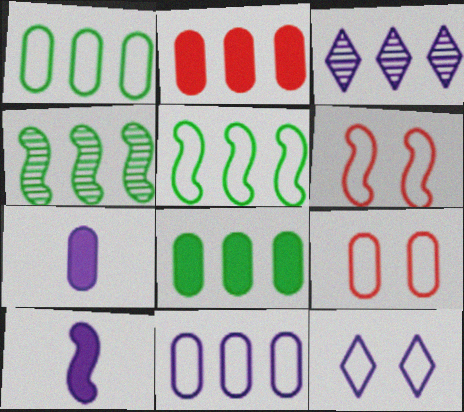[[2, 3, 5], 
[4, 6, 10]]